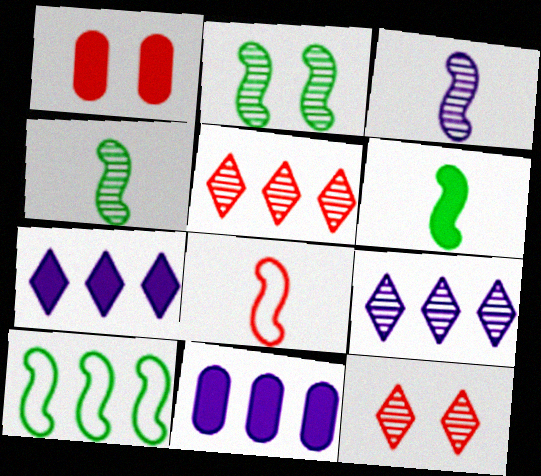[[1, 5, 8], 
[1, 6, 7], 
[2, 6, 10], 
[3, 6, 8], 
[5, 10, 11]]